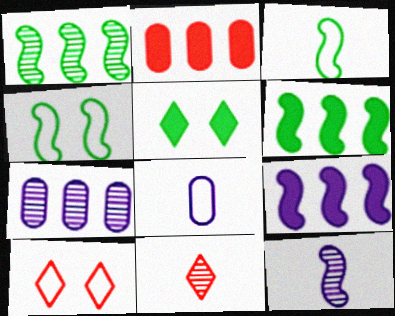[]